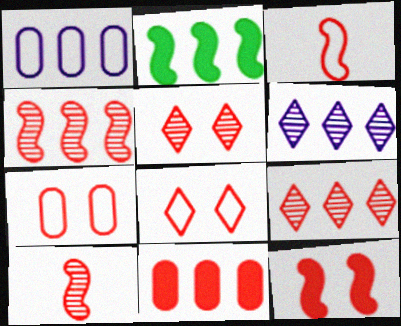[[1, 2, 9], 
[3, 4, 12], 
[3, 5, 11], 
[5, 7, 12], 
[8, 10, 11]]